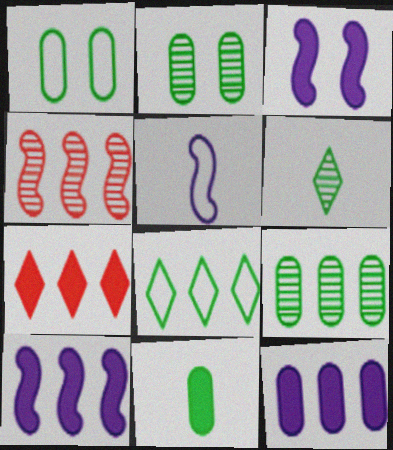[[1, 9, 11], 
[2, 5, 7], 
[3, 7, 11], 
[4, 8, 12]]